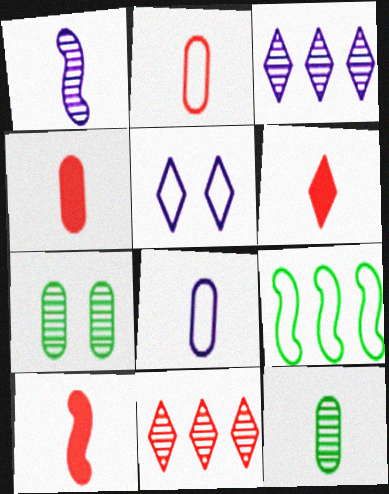[[1, 7, 11], 
[2, 5, 9], 
[4, 6, 10], 
[4, 8, 12]]